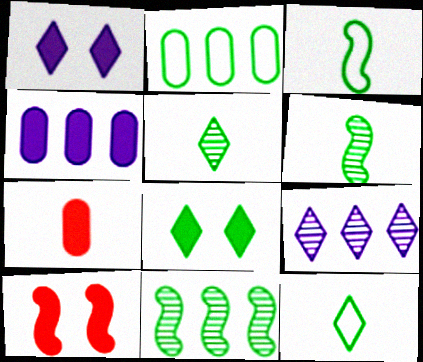[[2, 6, 8]]